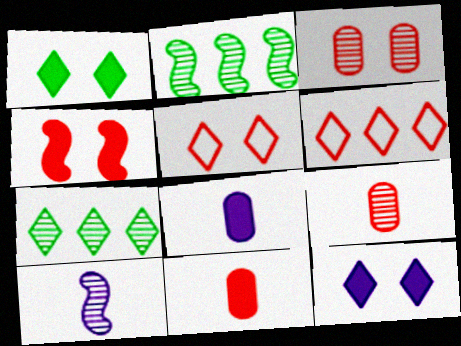[[2, 5, 8], 
[3, 4, 5], 
[3, 7, 10], 
[4, 6, 9]]